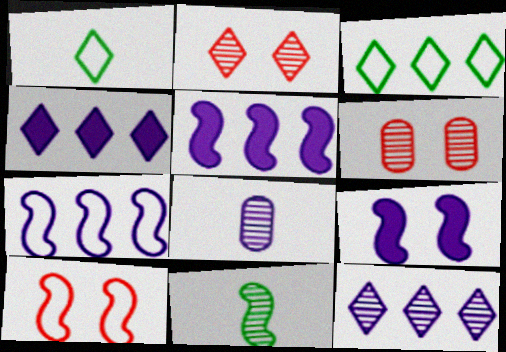[[1, 2, 4], 
[1, 5, 6], 
[5, 10, 11], 
[6, 11, 12]]